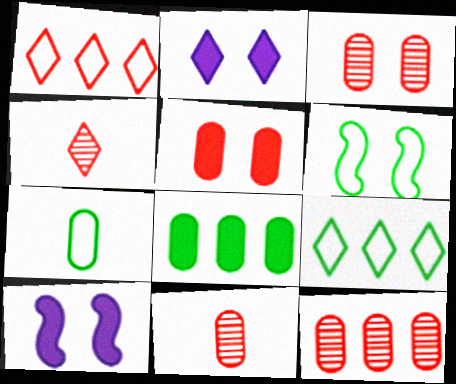[[2, 3, 6], 
[2, 4, 9], 
[3, 11, 12], 
[6, 7, 9], 
[9, 10, 11]]